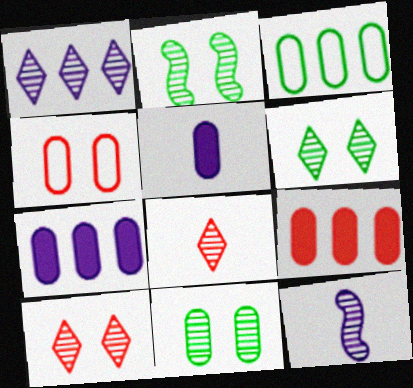[[1, 6, 8], 
[2, 6, 11]]